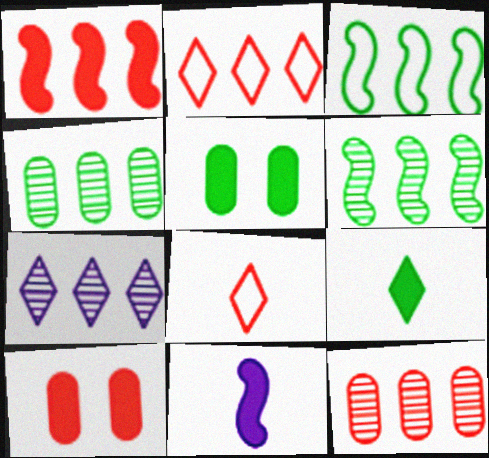[[1, 2, 12], 
[6, 7, 12]]